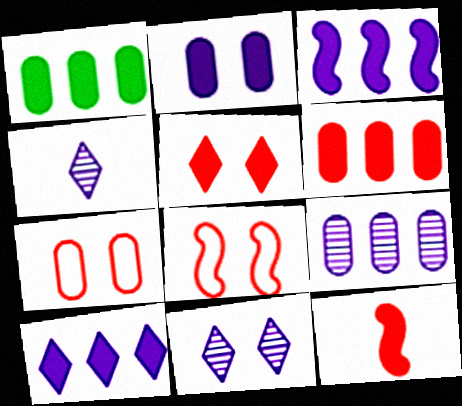[[1, 4, 8], 
[5, 6, 12]]